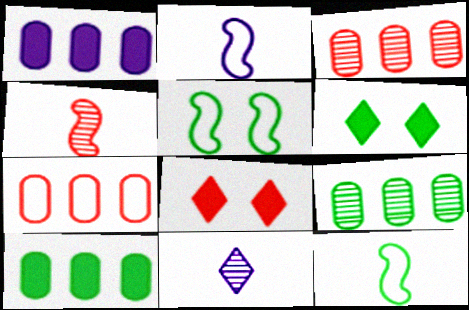[[1, 7, 9], 
[2, 3, 6], 
[2, 8, 9], 
[4, 7, 8], 
[6, 9, 12]]